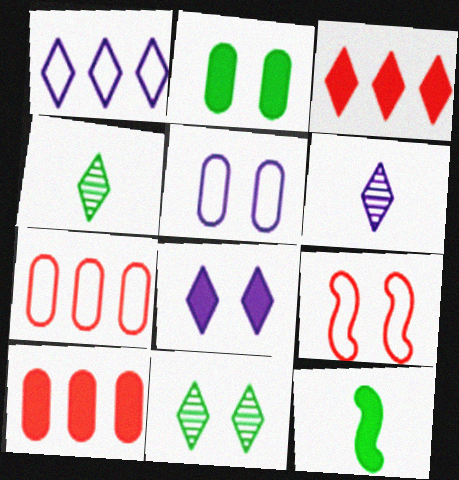[[1, 6, 8], 
[8, 10, 12]]